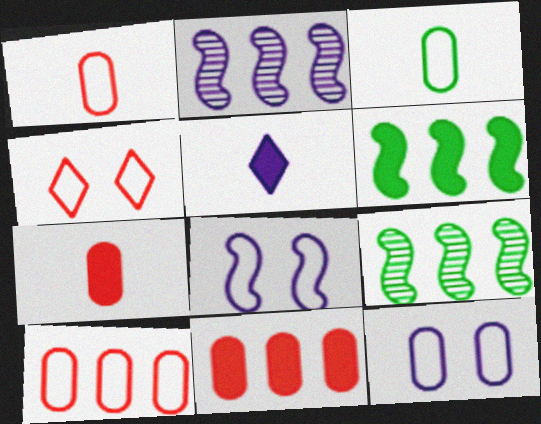[[2, 5, 12], 
[3, 10, 12]]